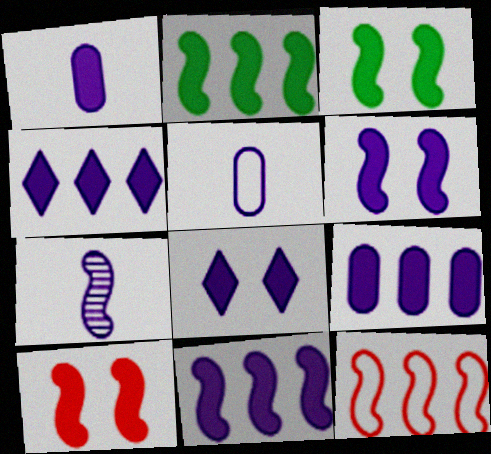[[1, 4, 6], 
[1, 8, 11], 
[3, 6, 10], 
[3, 7, 12], 
[4, 9, 11]]